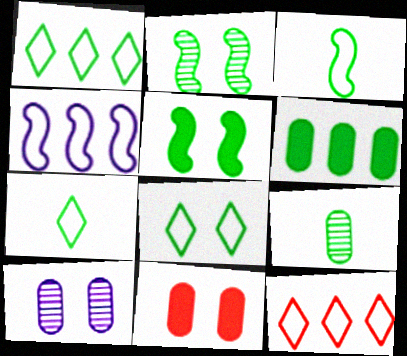[[1, 5, 9], 
[1, 7, 8], 
[2, 6, 7]]